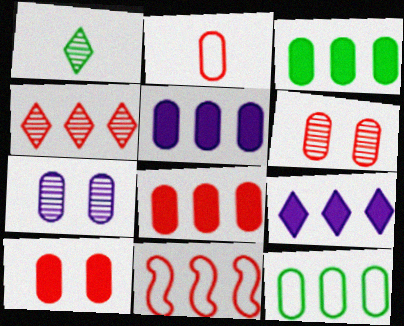[[2, 3, 7], 
[2, 6, 8], 
[3, 5, 8], 
[4, 8, 11]]